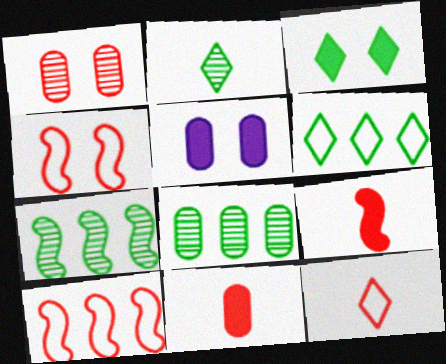[[2, 3, 6], 
[2, 5, 10], 
[5, 7, 12]]